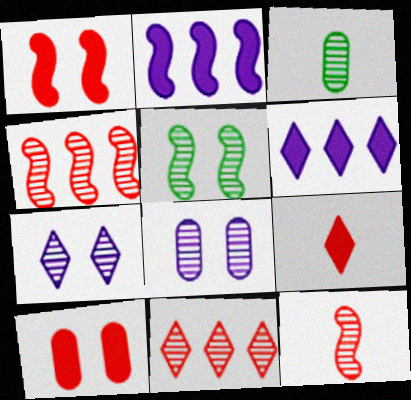[[3, 4, 7]]